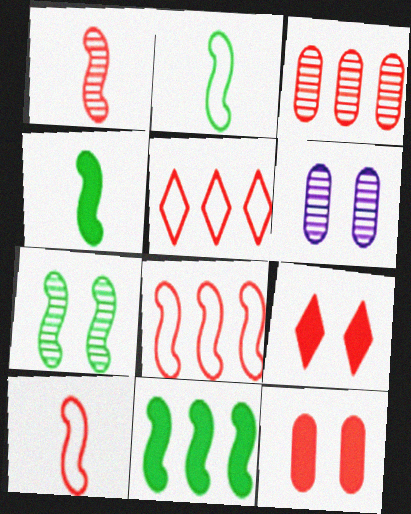[[1, 5, 12], 
[2, 7, 11], 
[3, 9, 10], 
[4, 5, 6]]